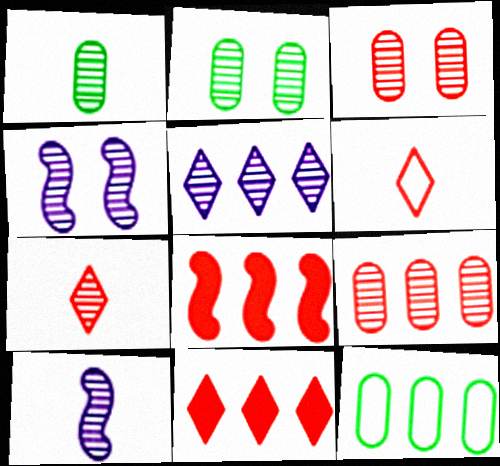[[1, 7, 10], 
[3, 6, 8], 
[5, 8, 12]]